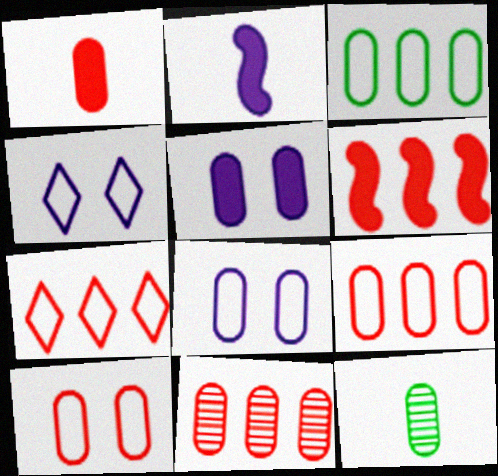[[1, 10, 11], 
[4, 6, 12], 
[5, 9, 12], 
[6, 7, 11]]